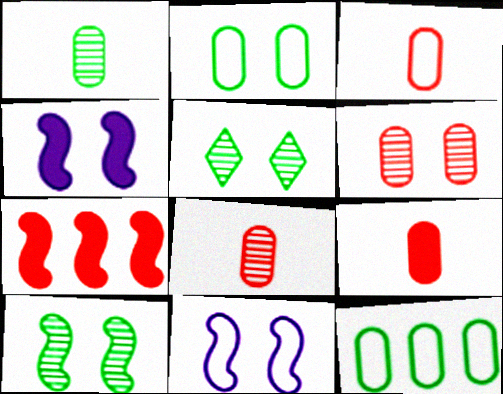[[3, 8, 9]]